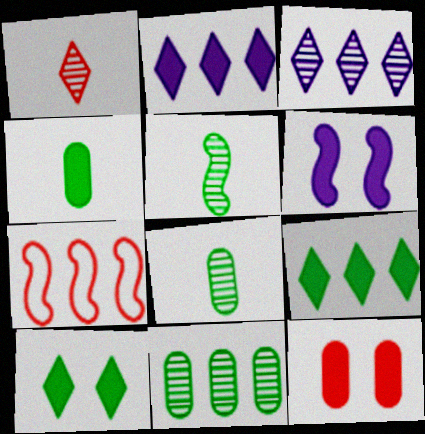[[1, 7, 12], 
[2, 7, 11], 
[5, 6, 7], 
[6, 10, 12]]